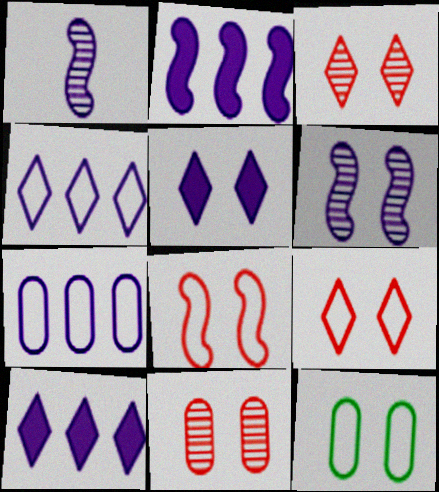[[1, 5, 7]]